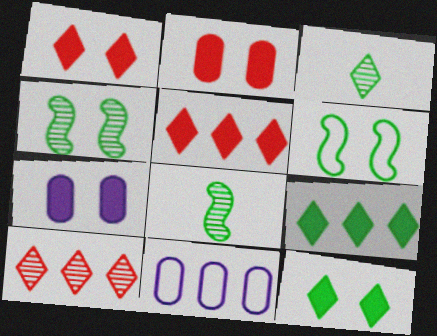[[1, 8, 11]]